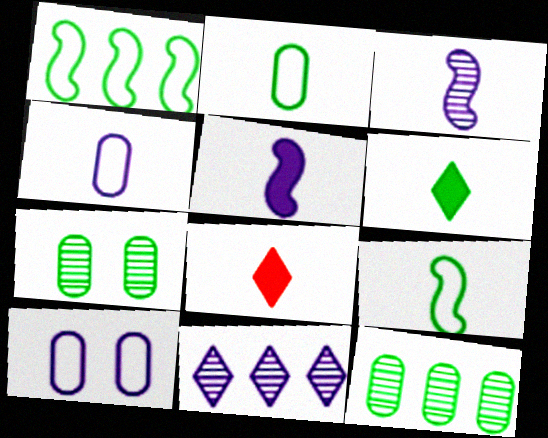[[1, 6, 7], 
[2, 3, 8], 
[5, 10, 11]]